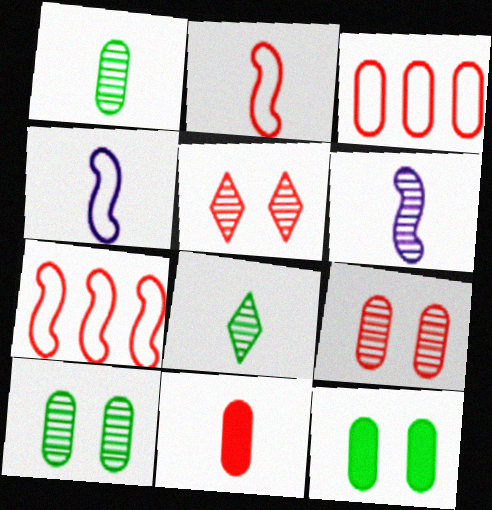[[3, 9, 11], 
[4, 8, 11], 
[5, 7, 11]]